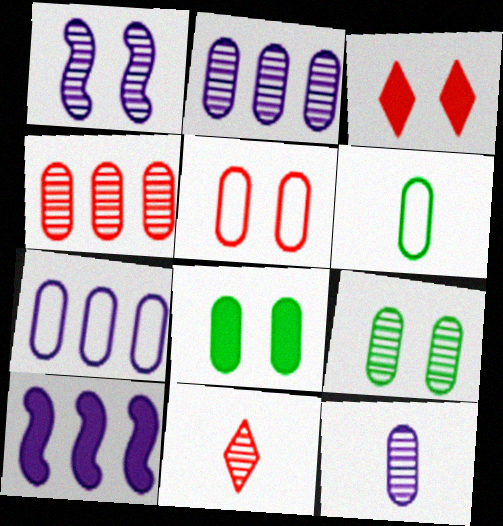[[4, 9, 12], 
[5, 6, 7]]